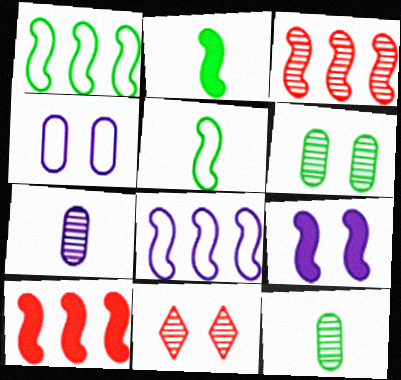[[2, 9, 10], 
[3, 5, 9]]